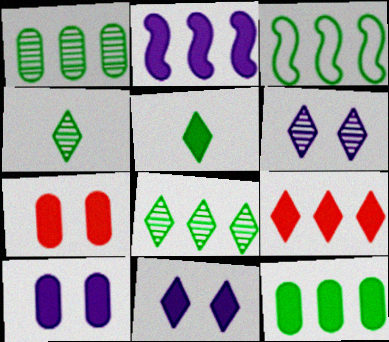[[2, 5, 7], 
[2, 9, 12], 
[3, 8, 12], 
[5, 9, 11]]